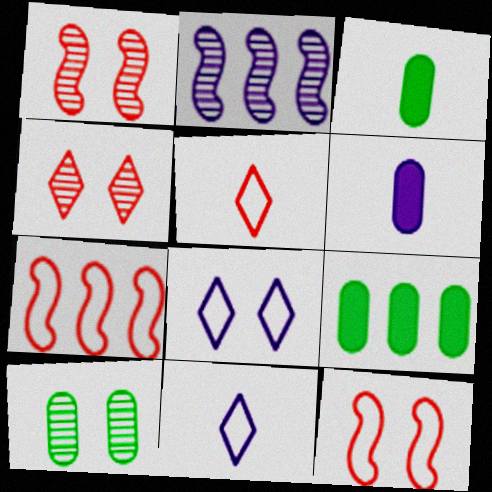[[1, 9, 11], 
[2, 6, 8]]